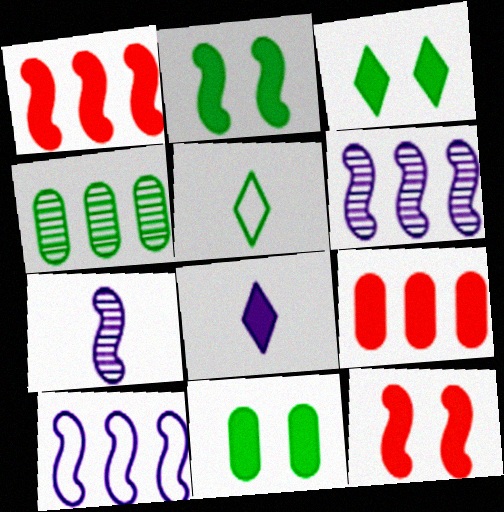[[1, 8, 11], 
[2, 3, 11], 
[2, 4, 5], 
[2, 8, 9]]